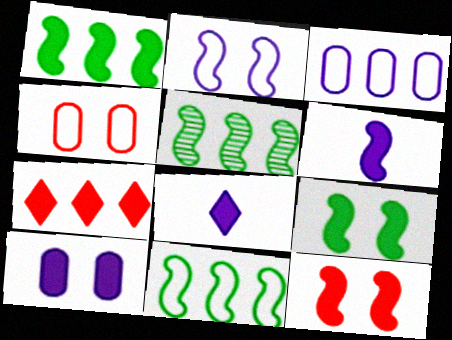[[1, 5, 11], 
[1, 6, 12], 
[3, 5, 7], 
[4, 5, 8]]